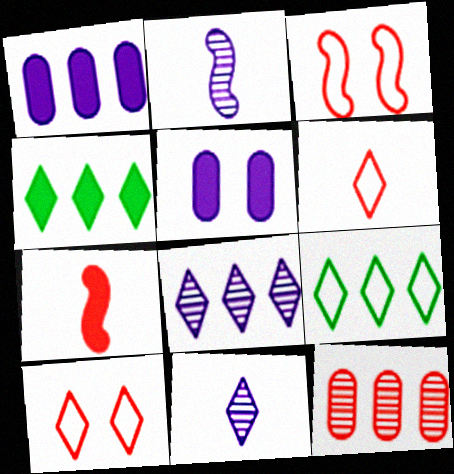[[4, 5, 7], 
[4, 10, 11], 
[7, 10, 12]]